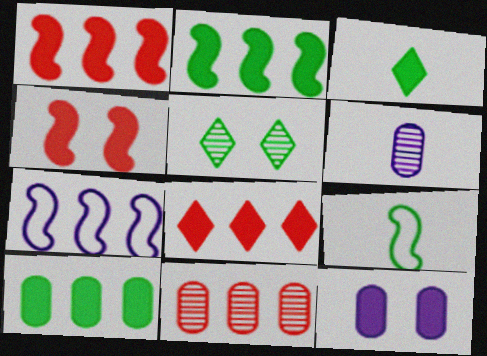[[1, 3, 12], 
[5, 9, 10]]